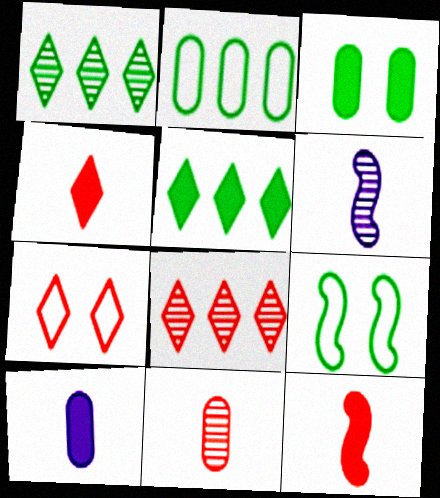[[4, 7, 8], 
[8, 9, 10]]